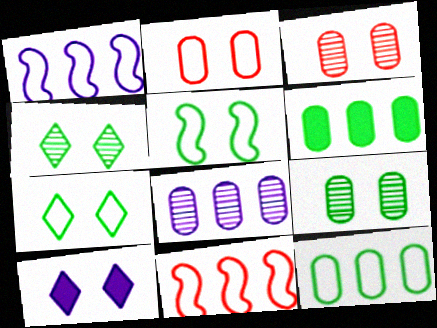[[3, 5, 10]]